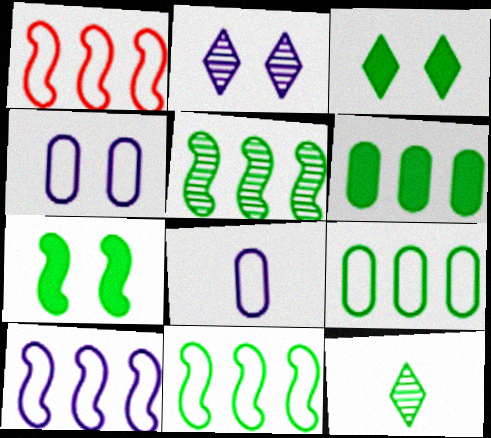[[1, 10, 11], 
[7, 9, 12]]